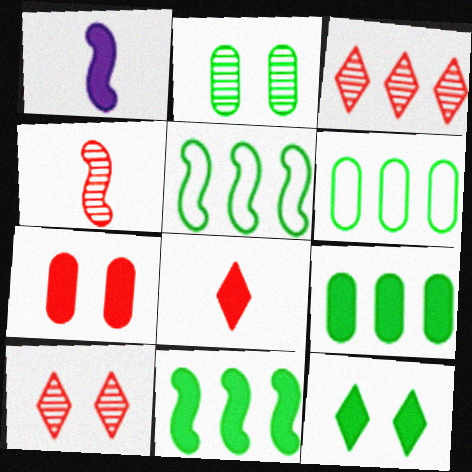[[1, 6, 10]]